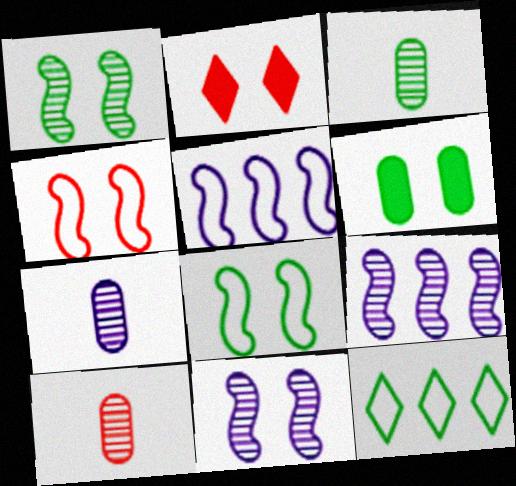[[2, 3, 5], 
[3, 7, 10]]